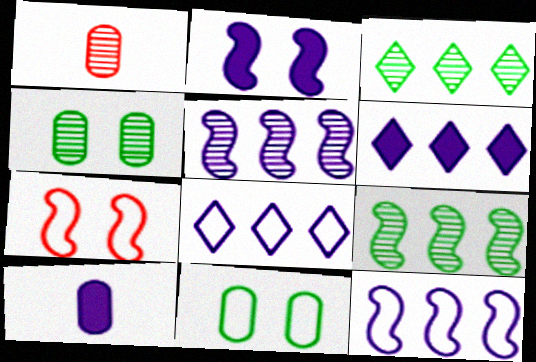[[2, 6, 10], 
[3, 7, 10]]